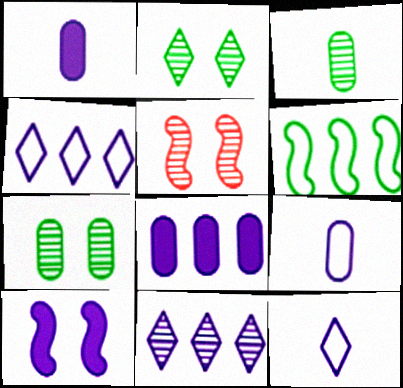[[3, 5, 11], 
[9, 10, 11]]